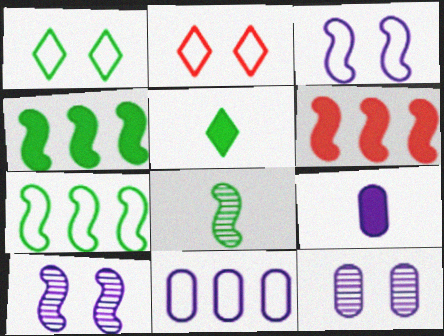[[3, 6, 8], 
[9, 11, 12]]